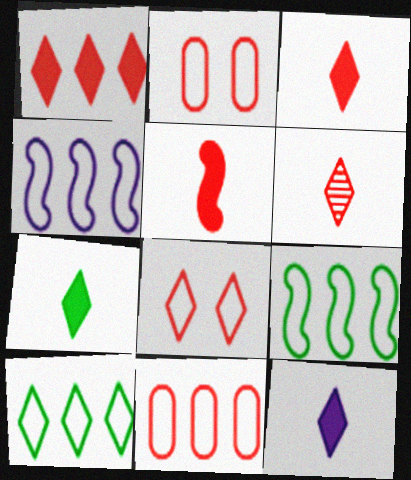[[1, 6, 8], 
[3, 7, 12], 
[4, 10, 11]]